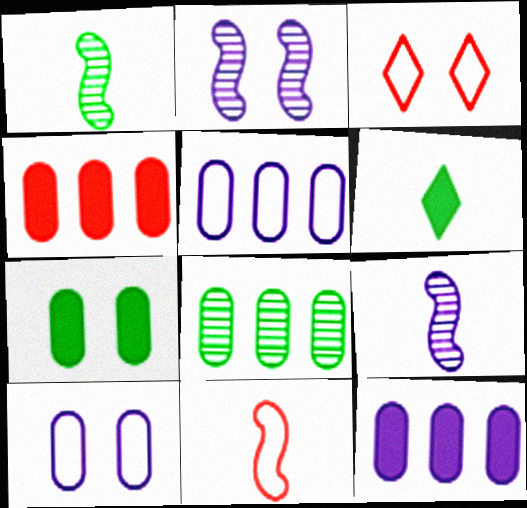[[1, 3, 12], 
[2, 3, 7], 
[4, 5, 8]]